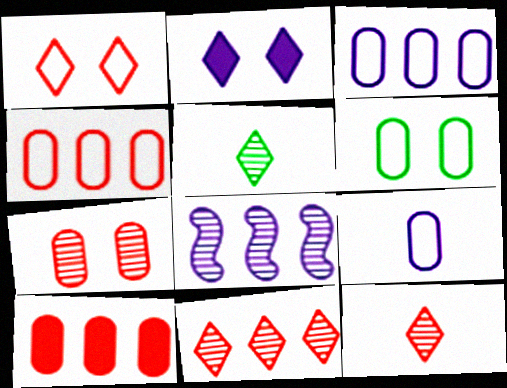[[2, 8, 9], 
[4, 6, 9], 
[5, 7, 8]]